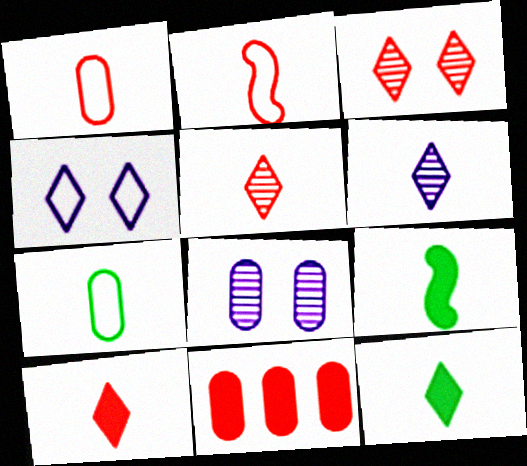[[1, 6, 9], 
[2, 3, 11], 
[7, 8, 11]]